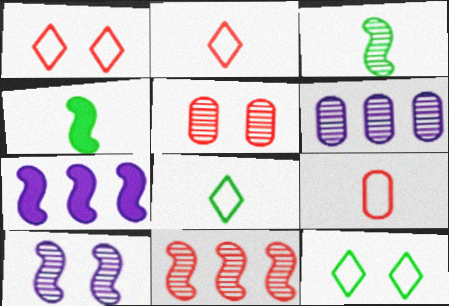[[1, 4, 6], 
[3, 10, 11], 
[5, 7, 8]]